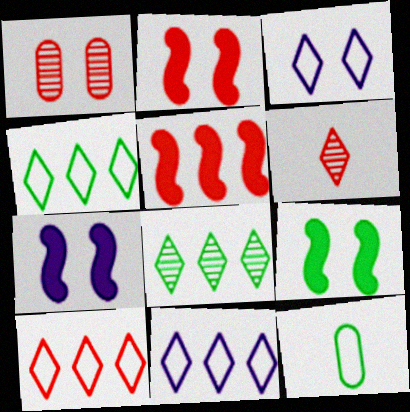[[1, 3, 9], 
[2, 7, 9], 
[4, 10, 11], 
[8, 9, 12]]